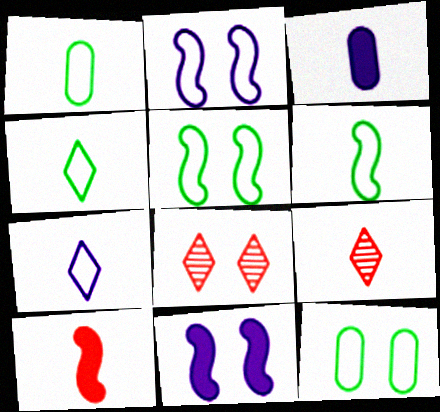[[1, 4, 6], 
[3, 6, 9], 
[8, 11, 12]]